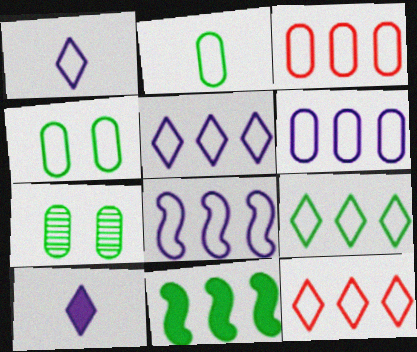[[3, 8, 9], 
[5, 6, 8], 
[5, 9, 12]]